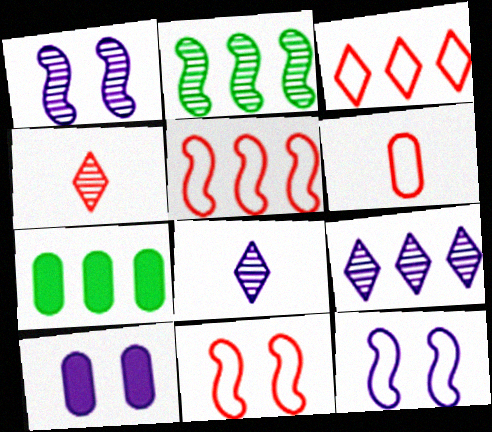[[3, 6, 11], 
[4, 7, 12], 
[5, 7, 9], 
[7, 8, 11]]